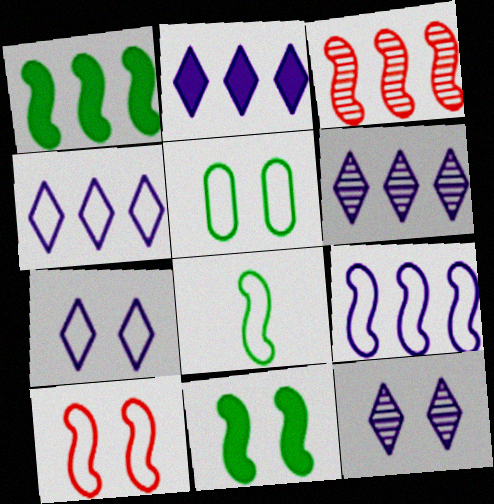[[1, 3, 9], 
[2, 4, 6], 
[5, 7, 10], 
[8, 9, 10]]